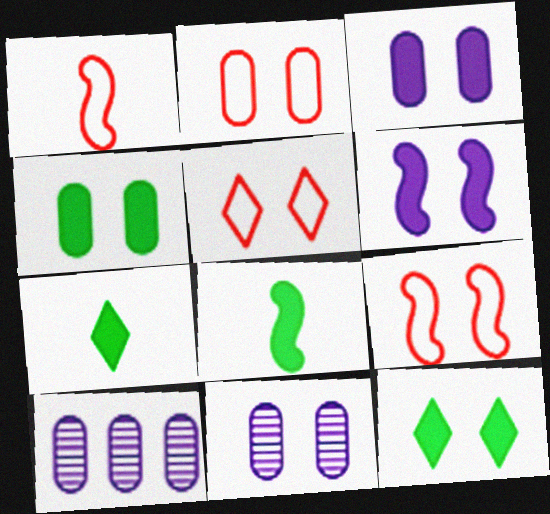[[1, 10, 12], 
[2, 4, 11], 
[2, 5, 9], 
[5, 8, 10], 
[7, 9, 10], 
[9, 11, 12]]